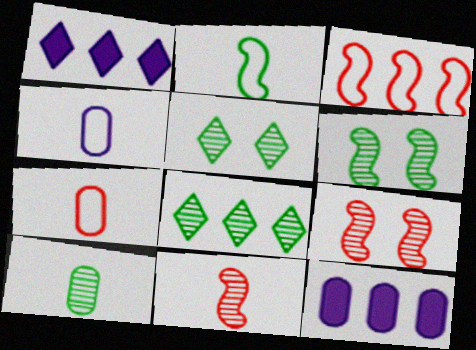[[1, 6, 7], 
[3, 8, 12], 
[6, 8, 10]]